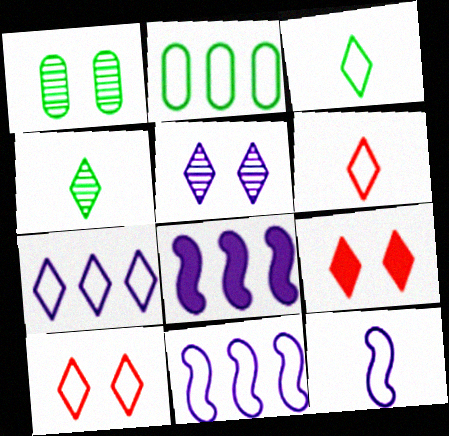[[1, 6, 8], 
[2, 10, 12], 
[3, 7, 10], 
[4, 7, 9]]